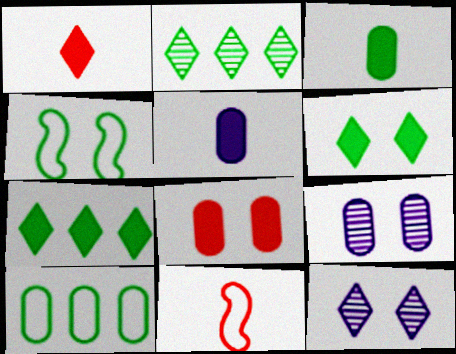[[2, 3, 4], 
[4, 8, 12], 
[7, 9, 11]]